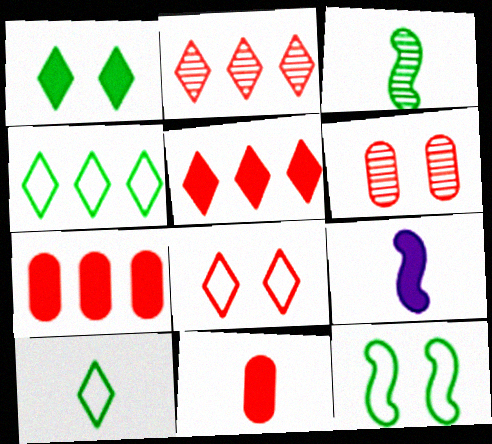[[1, 7, 9], 
[4, 6, 9]]